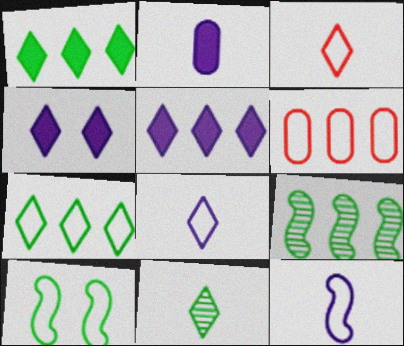[[5, 6, 9], 
[6, 8, 10]]